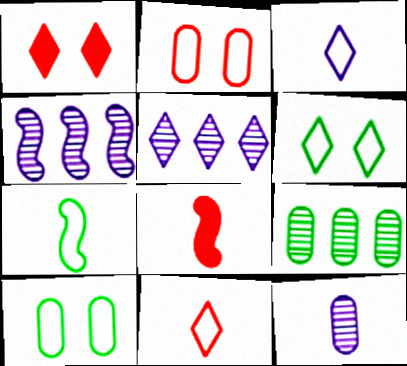[[5, 8, 10]]